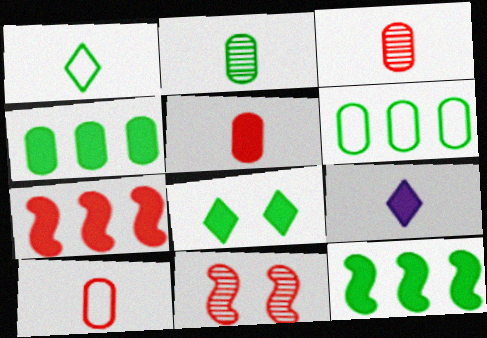[[3, 5, 10], 
[6, 9, 11]]